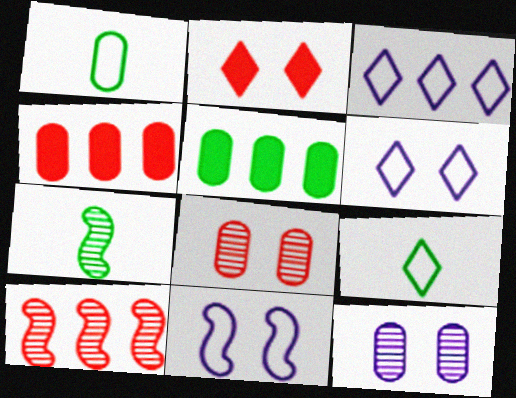[[1, 4, 12], 
[3, 5, 10], 
[4, 6, 7]]